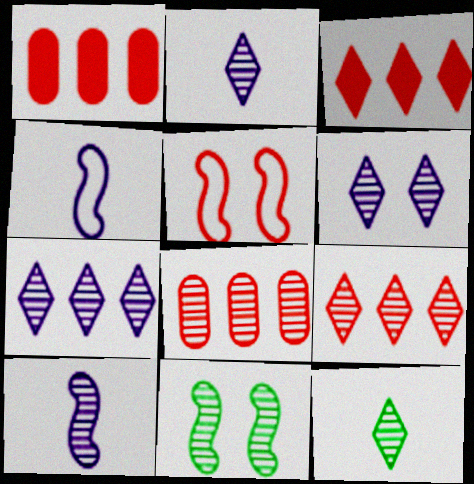[[2, 6, 7], 
[2, 8, 11], 
[6, 9, 12]]